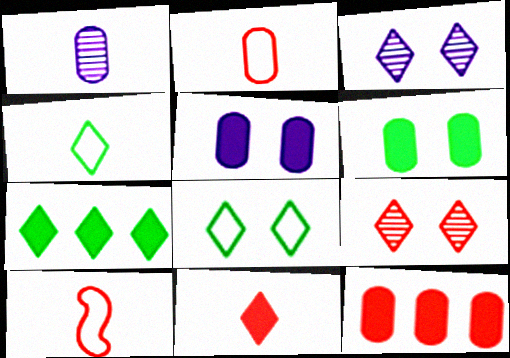[[9, 10, 12]]